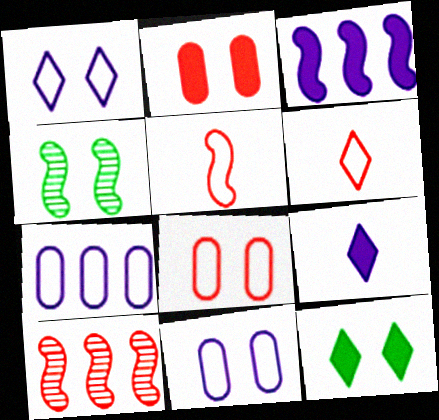[[1, 2, 4], 
[2, 6, 10], 
[3, 4, 5]]